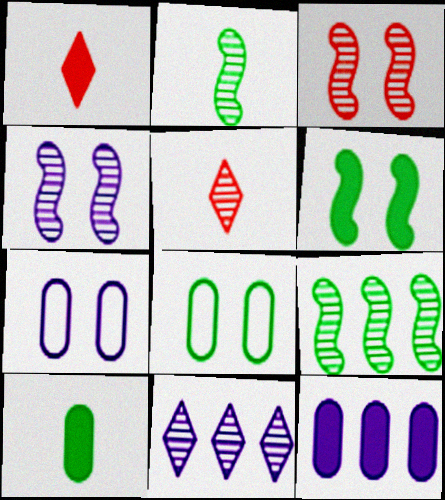[[1, 6, 12], 
[1, 7, 9]]